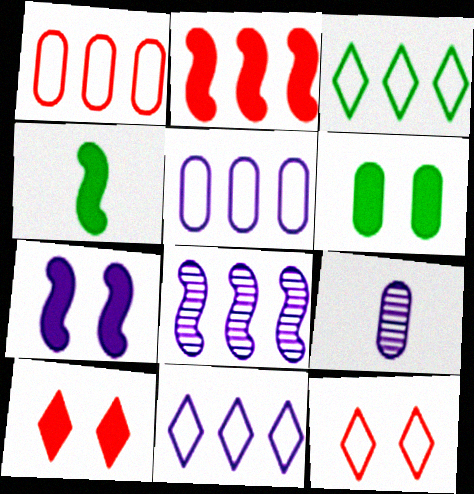[[1, 6, 9], 
[2, 4, 7], 
[6, 7, 10], 
[7, 9, 11]]